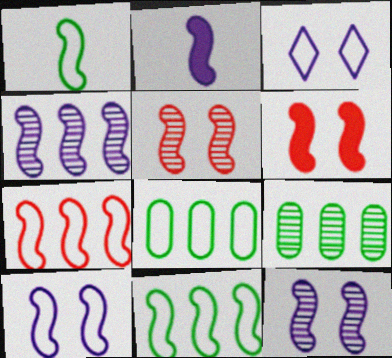[[1, 4, 6], 
[1, 7, 10], 
[2, 4, 10], 
[2, 5, 11]]